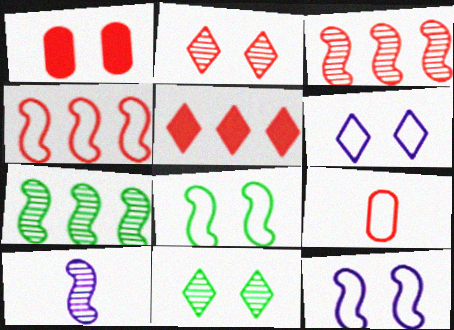[[1, 11, 12]]